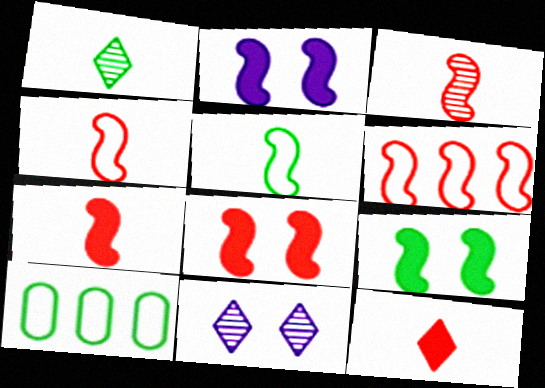[[1, 9, 10], 
[2, 8, 9], 
[3, 4, 7], 
[3, 6, 8], 
[7, 10, 11]]